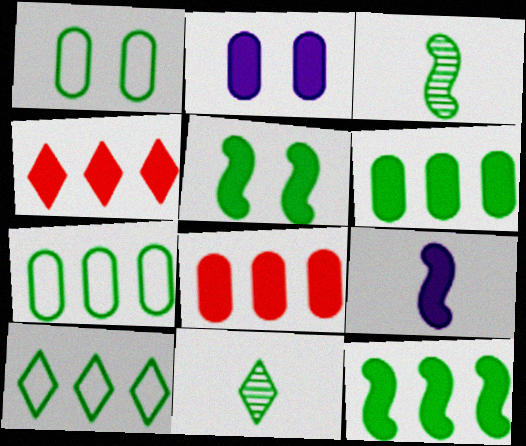[[1, 11, 12], 
[5, 7, 11]]